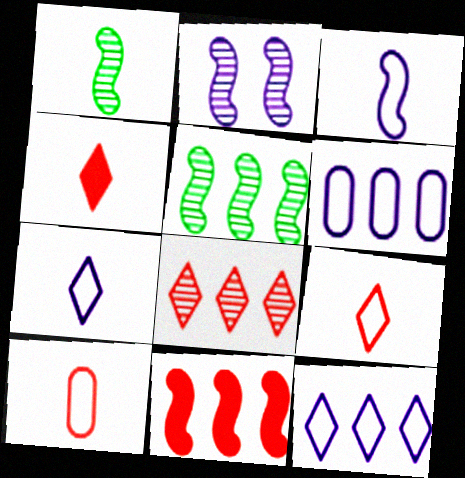[]